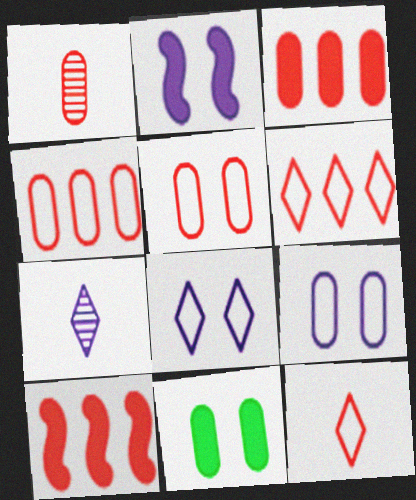[[1, 3, 5]]